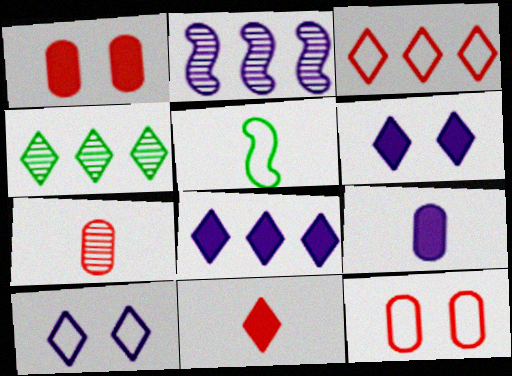[[2, 9, 10], 
[3, 4, 8], 
[4, 10, 11]]